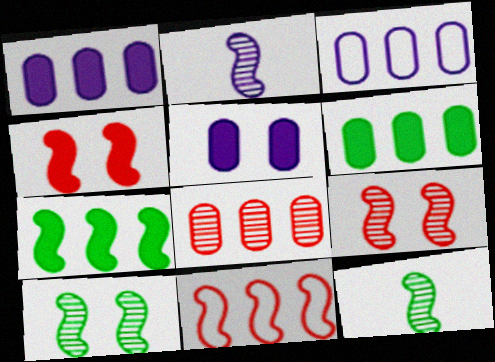[[3, 6, 8]]